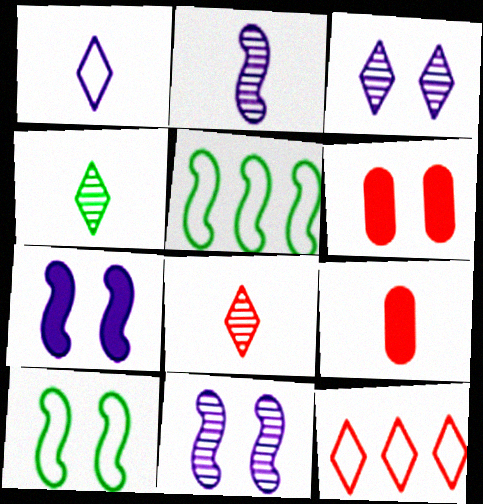[[3, 5, 9], 
[3, 6, 10]]